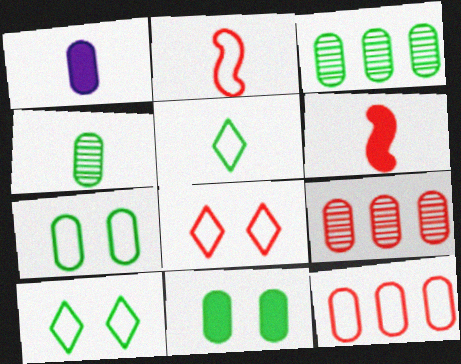[[1, 7, 9], 
[2, 8, 12], 
[6, 8, 9]]